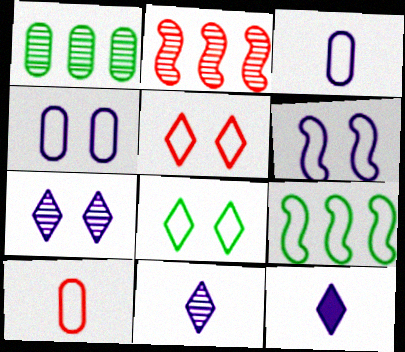[[3, 5, 9]]